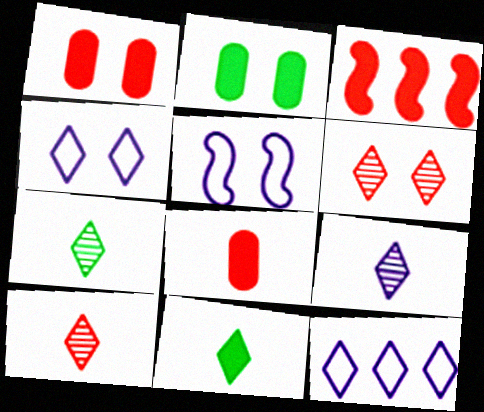[[2, 5, 6], 
[6, 11, 12], 
[7, 9, 10]]